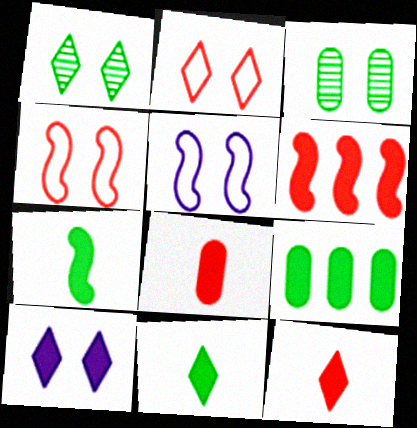[[1, 2, 10], 
[3, 4, 10]]